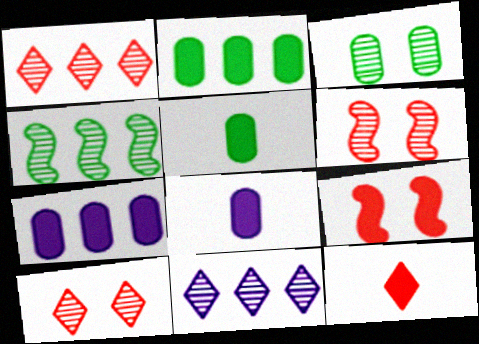[]